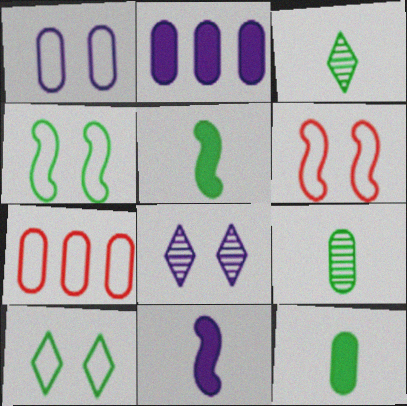[[1, 6, 10], 
[2, 3, 6], 
[5, 7, 8]]